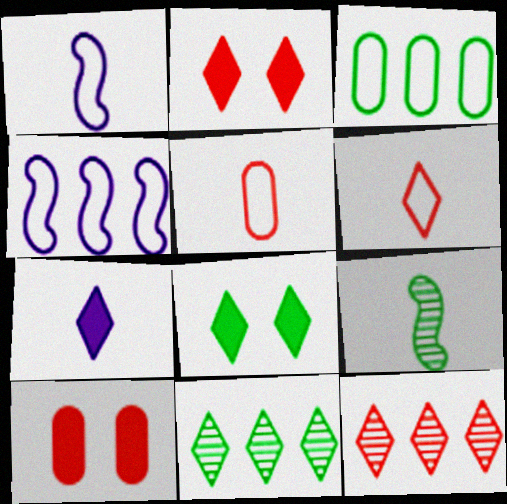[[1, 10, 11], 
[2, 6, 12], 
[3, 8, 9], 
[5, 7, 9]]